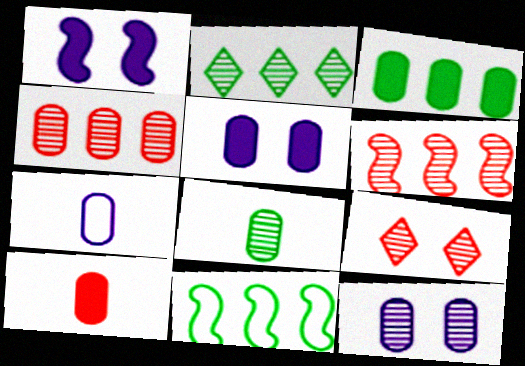[[2, 3, 11], 
[3, 5, 10], 
[4, 8, 12], 
[7, 8, 10]]